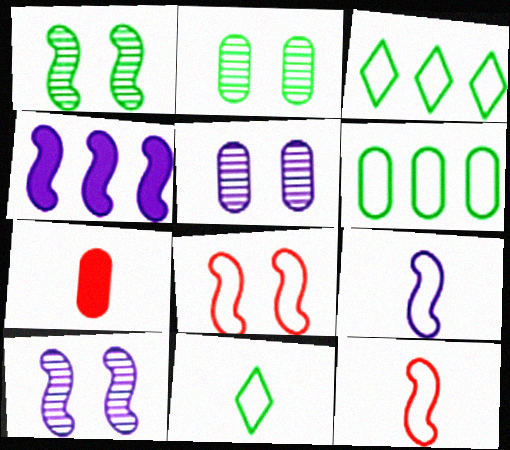[[1, 4, 12], 
[3, 7, 10], 
[4, 9, 10], 
[5, 6, 7]]